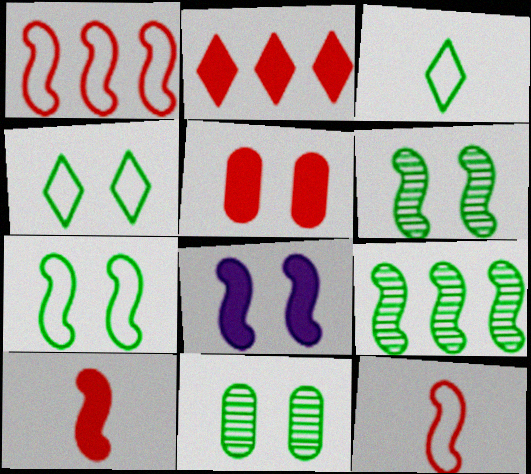[[2, 5, 10], 
[8, 9, 12]]